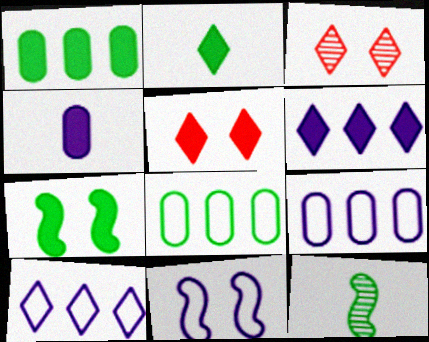[[1, 2, 7], 
[2, 3, 10], 
[2, 5, 6], 
[5, 9, 12]]